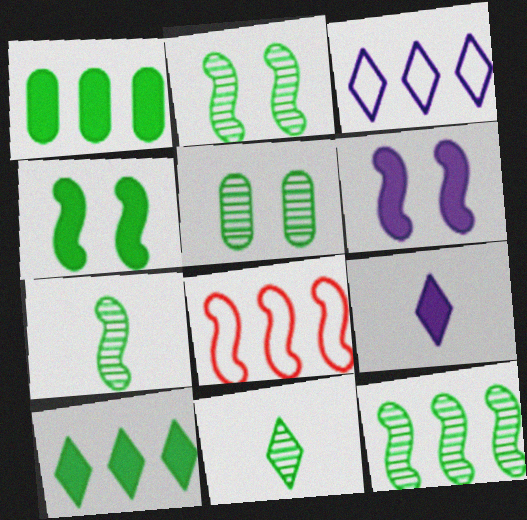[[2, 7, 12], 
[5, 8, 9], 
[5, 11, 12], 
[6, 7, 8]]